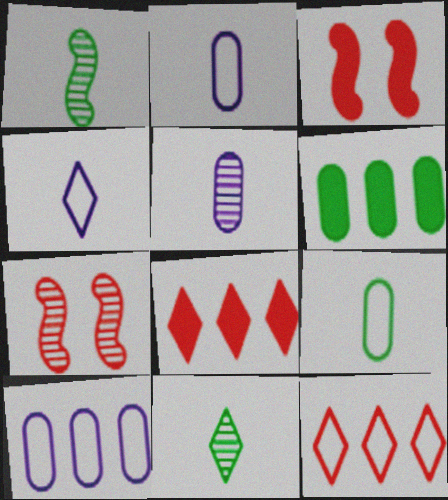[[3, 10, 11], 
[4, 6, 7]]